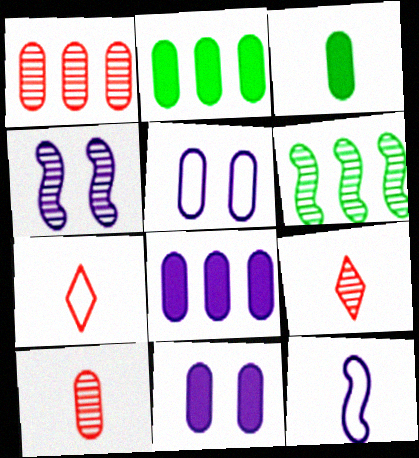[[1, 3, 5], 
[2, 4, 7], 
[2, 5, 10], 
[3, 9, 12], 
[6, 7, 11]]